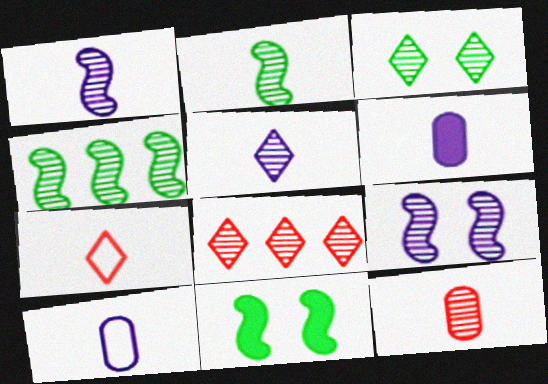[[2, 5, 12], 
[2, 6, 7], 
[3, 5, 8], 
[8, 10, 11]]